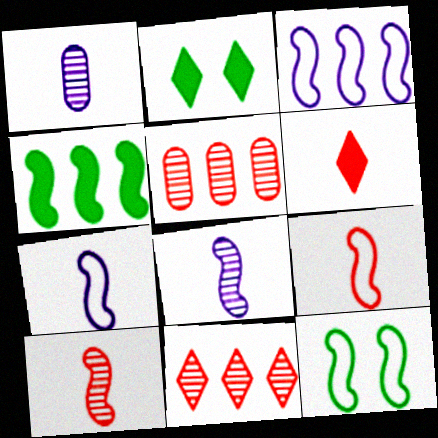[[2, 5, 7], 
[3, 9, 12]]